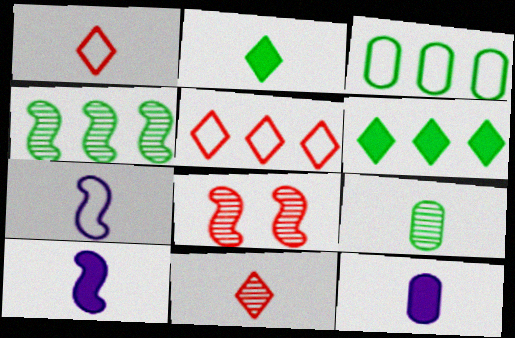[[1, 9, 10], 
[3, 4, 6]]